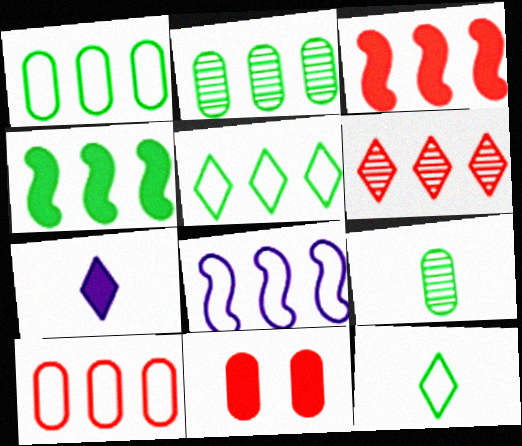[[2, 4, 5], 
[3, 6, 10], 
[4, 7, 11], 
[5, 8, 10]]